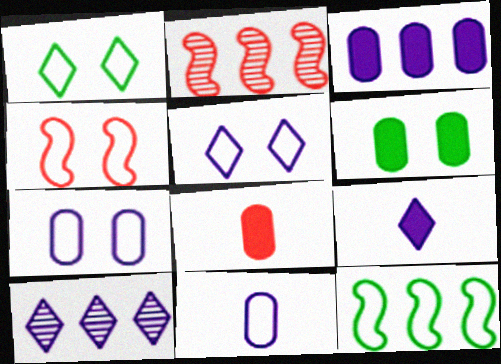[[1, 4, 7], 
[3, 6, 8], 
[5, 9, 10]]